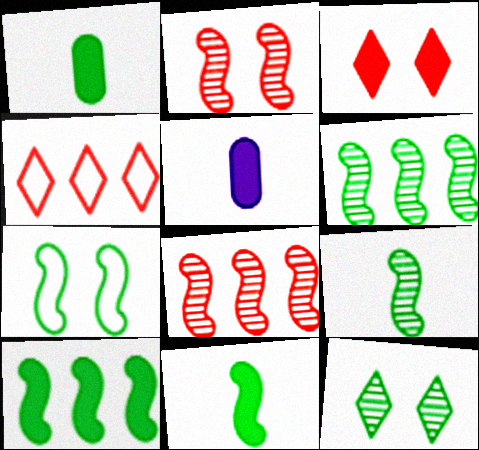[[3, 5, 10], 
[6, 7, 11], 
[7, 9, 10]]